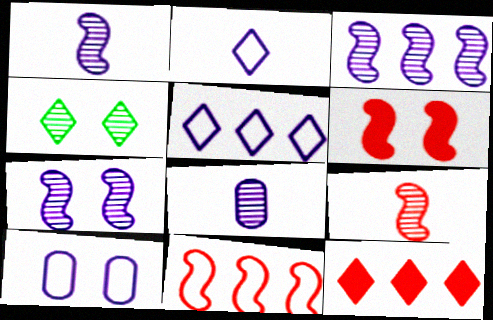[[1, 3, 7], 
[2, 4, 12], 
[4, 6, 10], 
[6, 9, 11]]